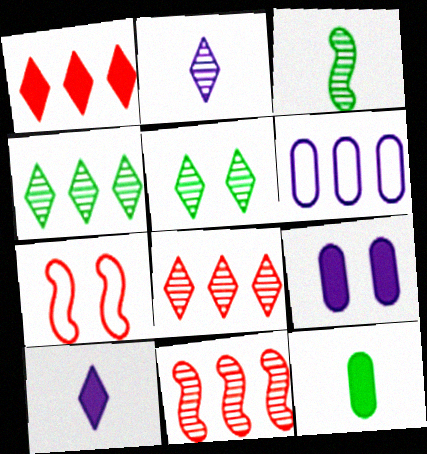[[2, 5, 8], 
[5, 7, 9]]